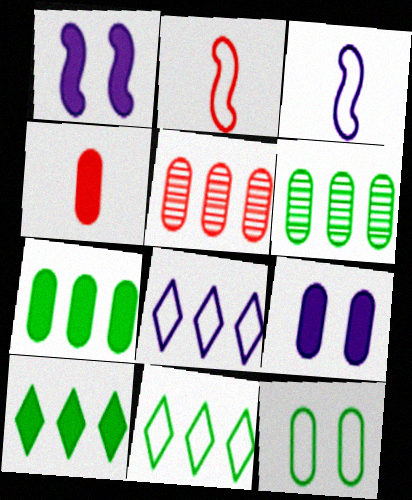[[1, 4, 10], 
[2, 8, 12], 
[4, 7, 9]]